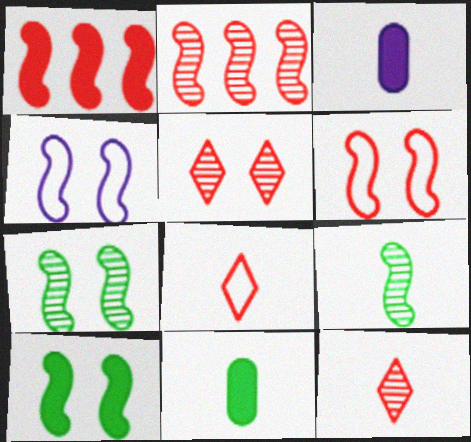[[1, 4, 9], 
[3, 8, 9]]